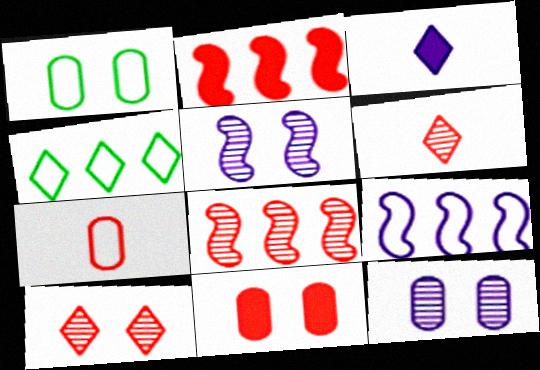[[1, 3, 8], 
[1, 11, 12], 
[2, 7, 10], 
[3, 4, 10], 
[3, 9, 12]]